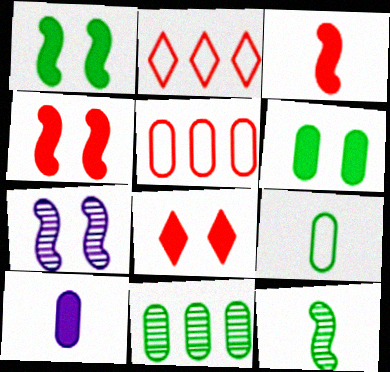[[6, 9, 11]]